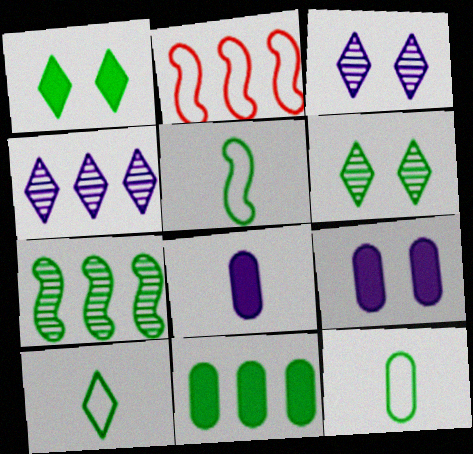[[1, 7, 12], 
[2, 4, 11], 
[2, 6, 8], 
[5, 6, 11], 
[5, 10, 12]]